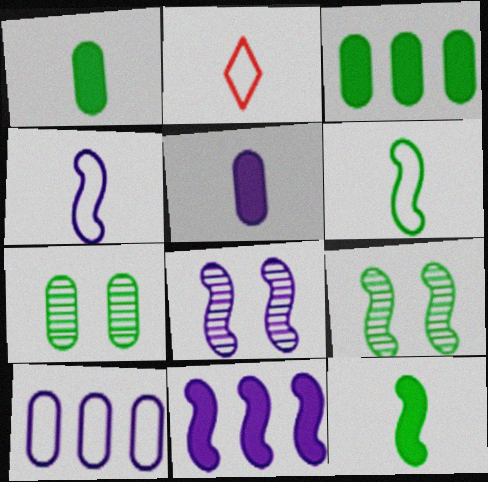[[2, 3, 8], 
[2, 7, 11], 
[4, 8, 11]]